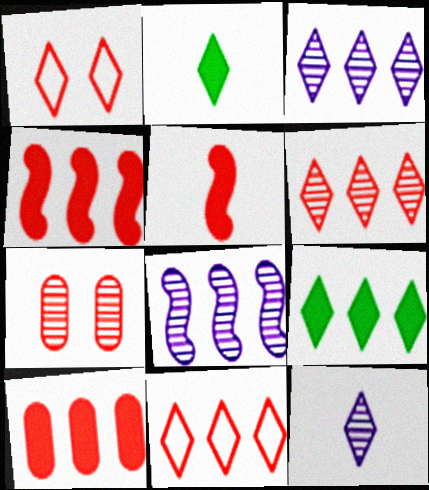[[1, 2, 3], 
[1, 9, 12], 
[3, 9, 11], 
[5, 7, 11]]